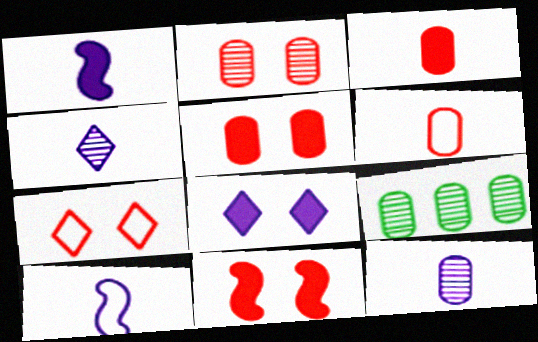[[1, 7, 9], 
[2, 7, 11], 
[2, 9, 12]]